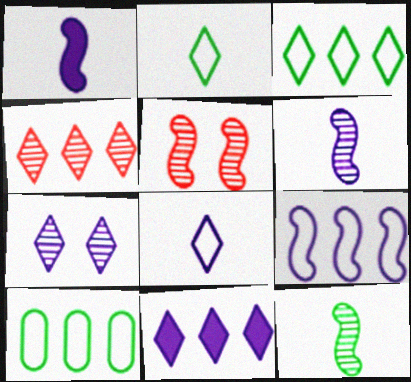[[3, 4, 11], 
[7, 8, 11]]